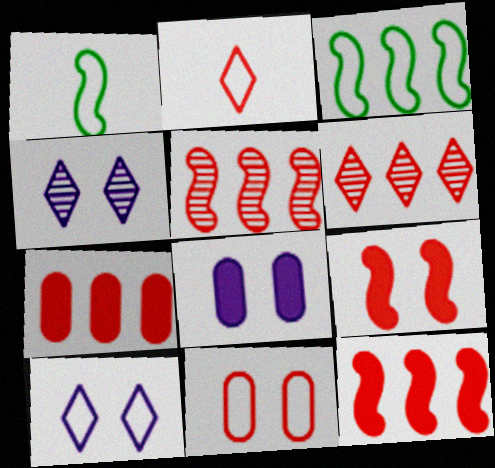[[1, 4, 7], 
[1, 6, 8]]